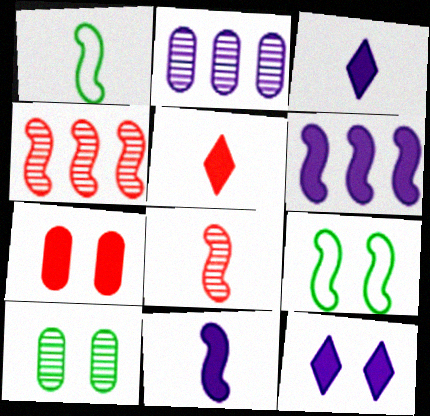[[1, 8, 11], 
[2, 5, 9], 
[4, 9, 11], 
[6, 8, 9]]